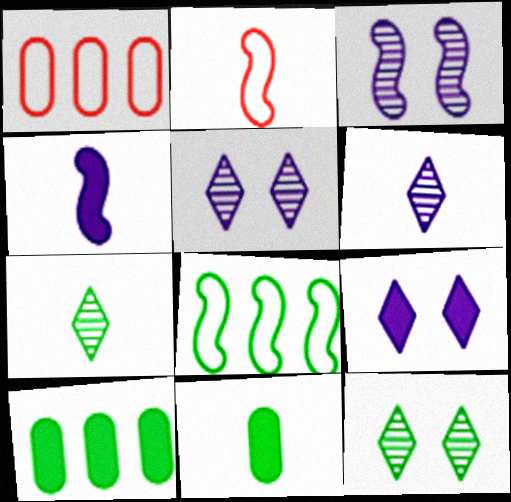[[1, 4, 12], 
[2, 5, 10], 
[2, 6, 11], 
[8, 11, 12]]